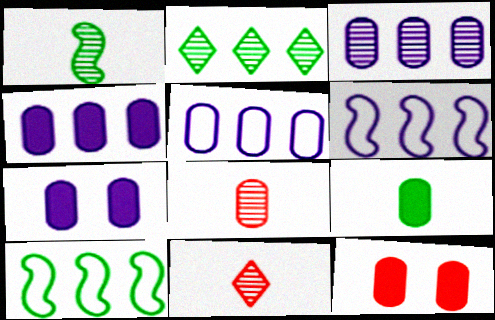[[3, 4, 5], 
[4, 9, 12], 
[7, 10, 11]]